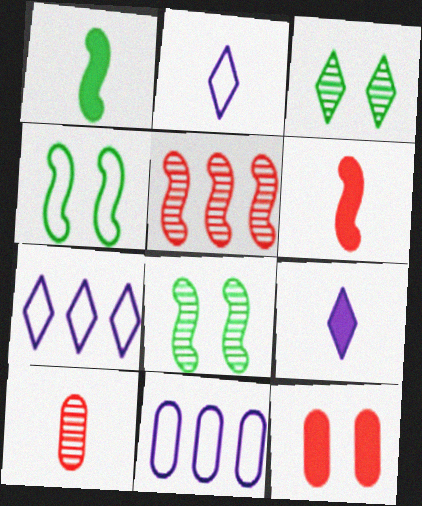[[1, 2, 10], 
[3, 6, 11]]